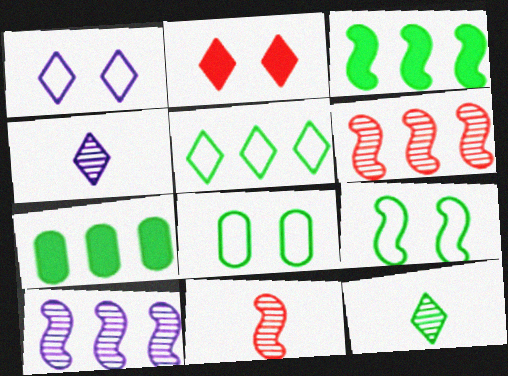[[1, 7, 11], 
[2, 4, 5], 
[3, 8, 12], 
[7, 9, 12]]